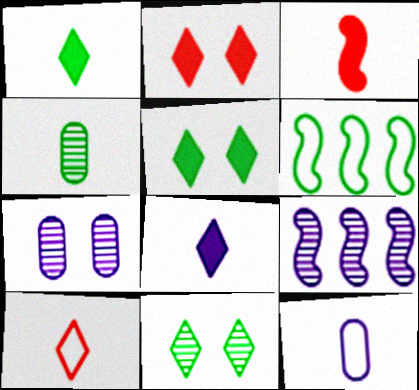[[4, 5, 6]]